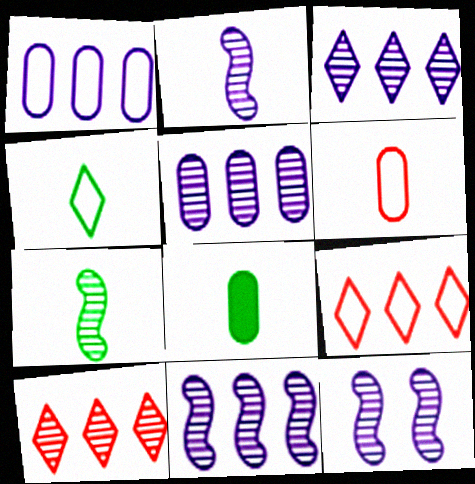[[2, 11, 12], 
[3, 5, 11], 
[4, 7, 8], 
[8, 9, 12]]